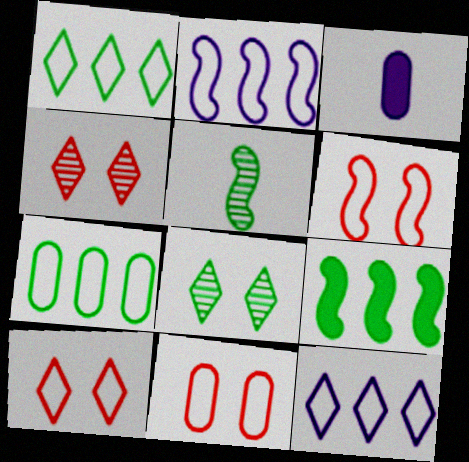[[6, 10, 11]]